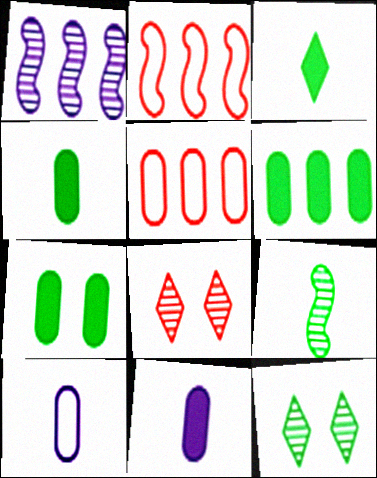[[2, 11, 12], 
[4, 6, 7]]